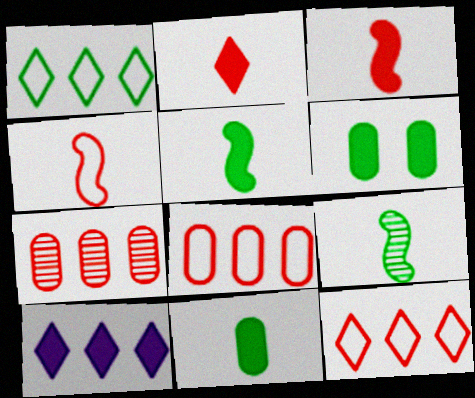[[1, 6, 9], 
[3, 6, 10]]